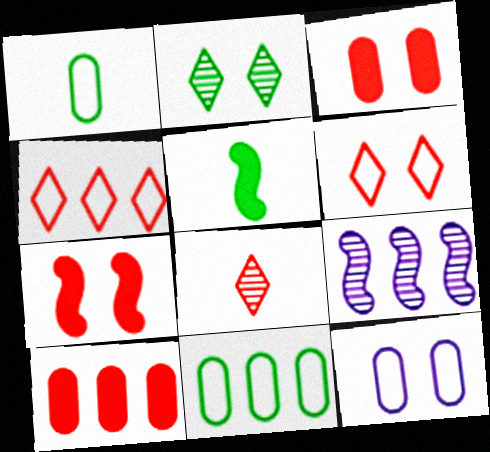[[2, 5, 11], 
[2, 7, 12]]